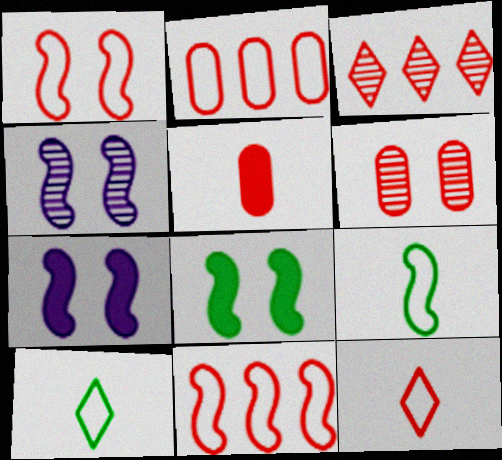[[1, 2, 12], 
[1, 3, 5], 
[1, 4, 8], 
[2, 5, 6]]